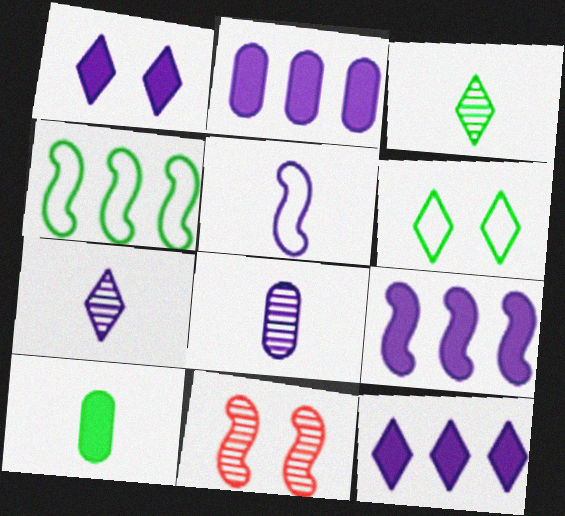[[2, 9, 12]]